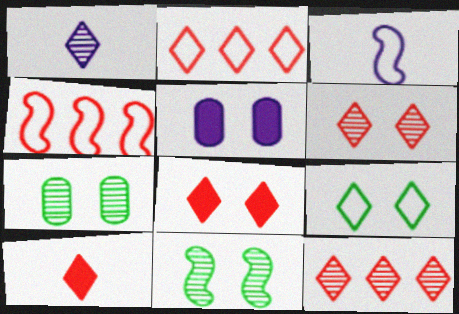[[2, 6, 10]]